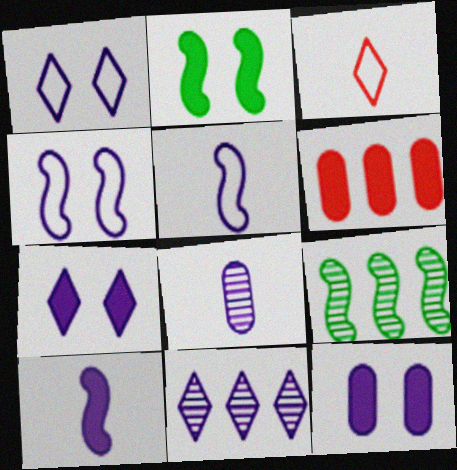[[3, 9, 12], 
[5, 11, 12]]